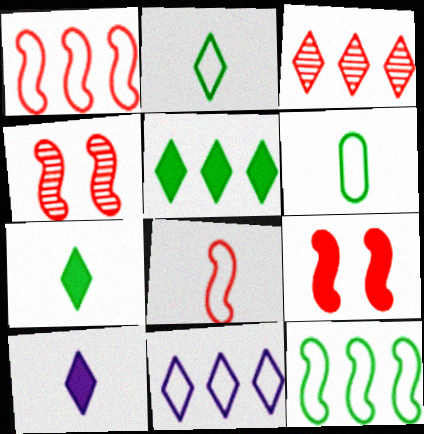[[3, 5, 11]]